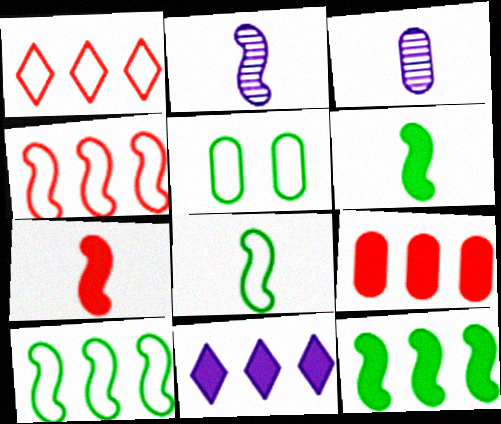[[2, 7, 8], 
[3, 5, 9], 
[9, 11, 12]]